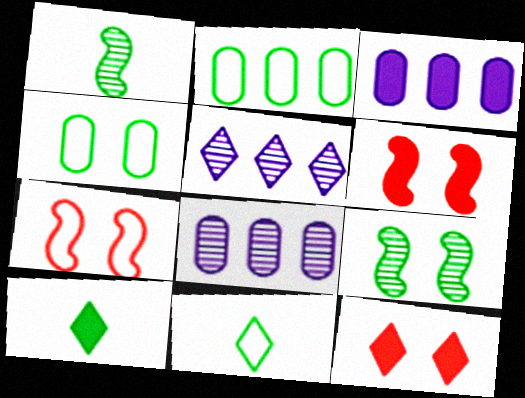[[2, 9, 10], 
[3, 6, 10], 
[5, 11, 12], 
[6, 8, 11], 
[7, 8, 10]]